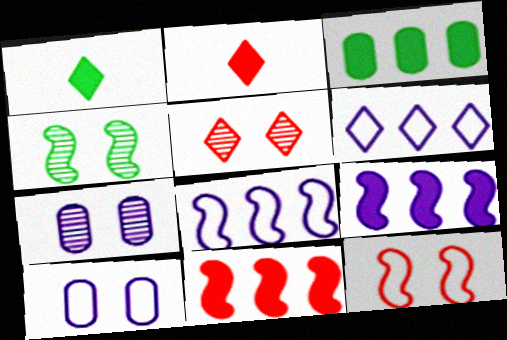[[1, 5, 6], 
[4, 5, 7]]